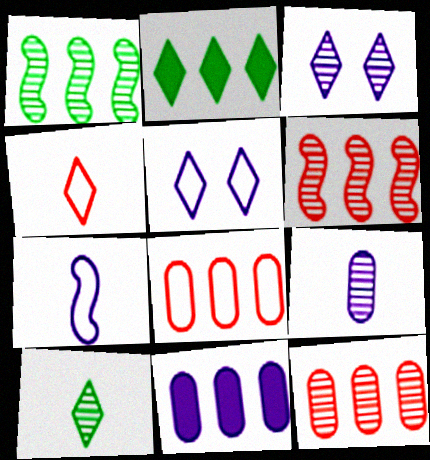[[2, 3, 4], 
[3, 7, 11]]